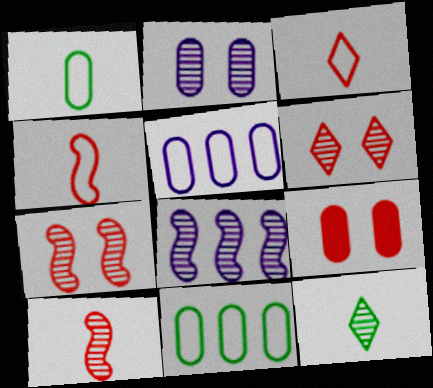[]